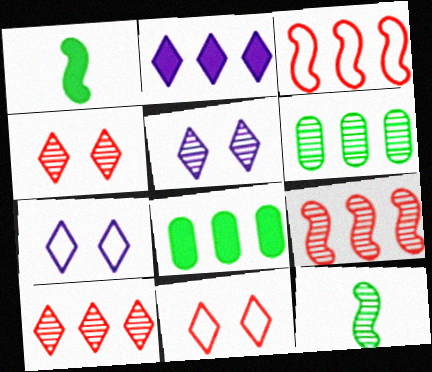[[2, 3, 6]]